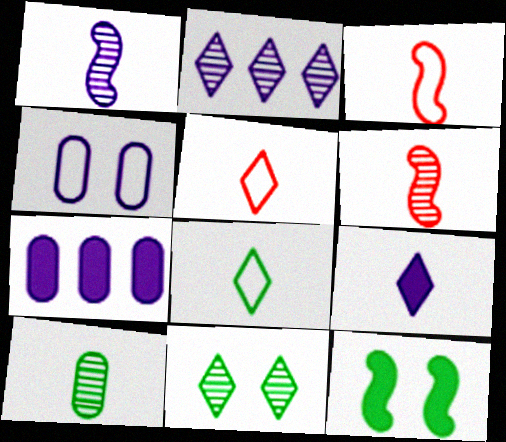[[3, 7, 11], 
[3, 9, 10]]